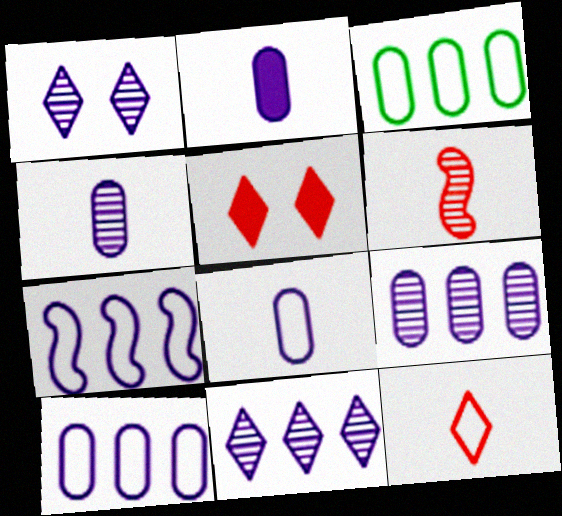[[1, 2, 7], 
[2, 4, 8]]